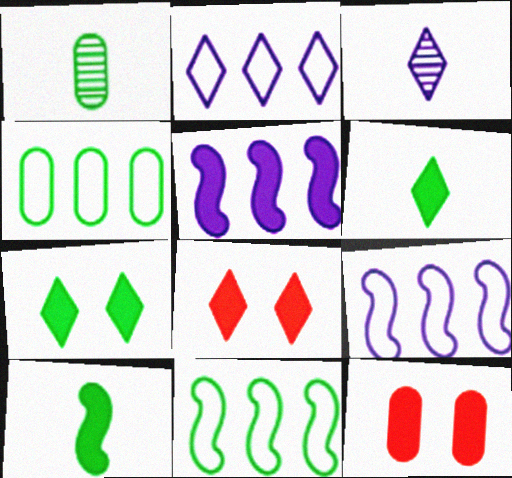[[1, 7, 11], 
[1, 8, 9], 
[3, 11, 12], 
[5, 6, 12]]